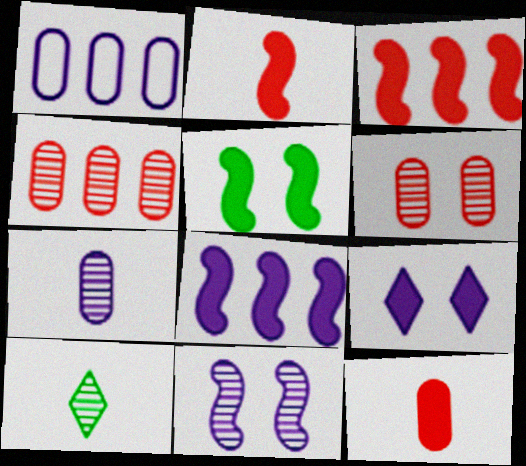[[2, 5, 8], 
[4, 10, 11]]